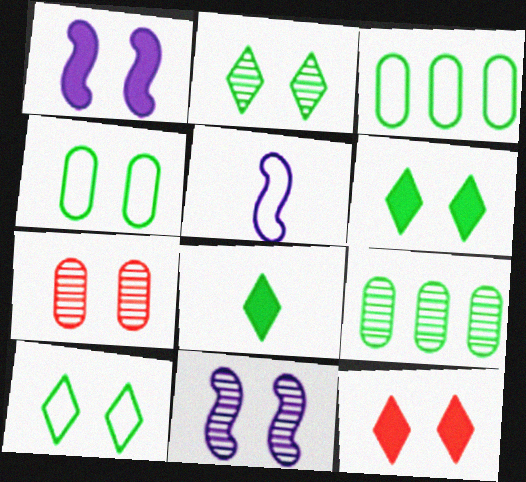[[1, 7, 10], 
[2, 6, 10], 
[2, 7, 11], 
[4, 11, 12], 
[5, 9, 12]]